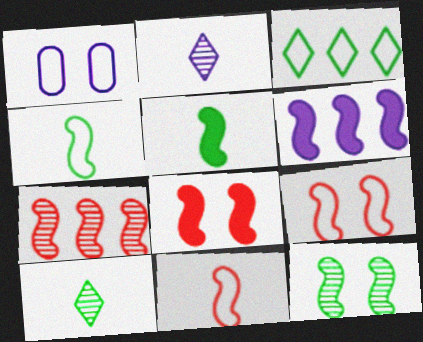[[1, 2, 6], 
[1, 3, 11], 
[5, 6, 8], 
[6, 11, 12], 
[7, 8, 11]]